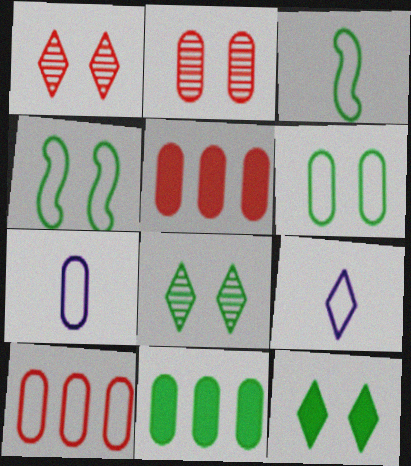[[2, 7, 11], 
[3, 8, 11], 
[4, 9, 10], 
[6, 7, 10]]